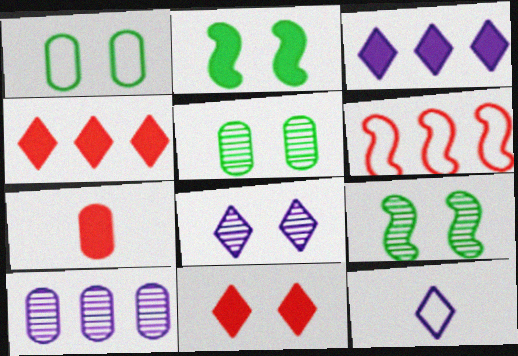[[1, 6, 12], 
[1, 7, 10], 
[2, 3, 7], 
[3, 8, 12]]